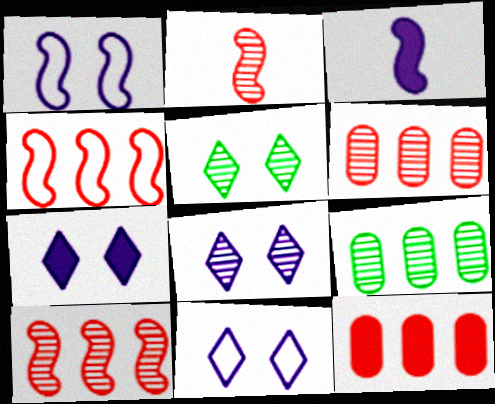[[2, 8, 9], 
[7, 8, 11]]